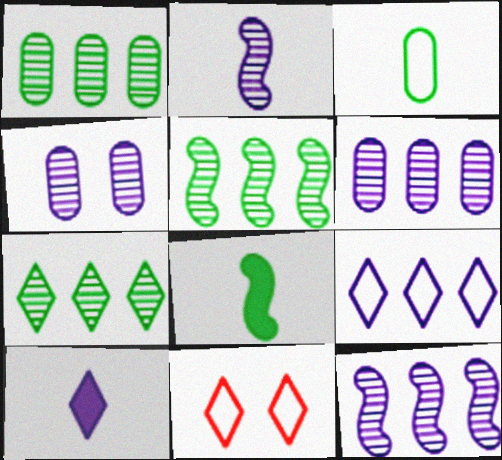[[1, 5, 7], 
[6, 8, 11], 
[7, 10, 11]]